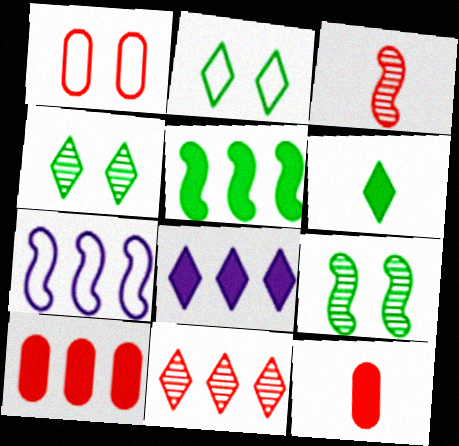[[4, 7, 12], 
[5, 8, 10]]